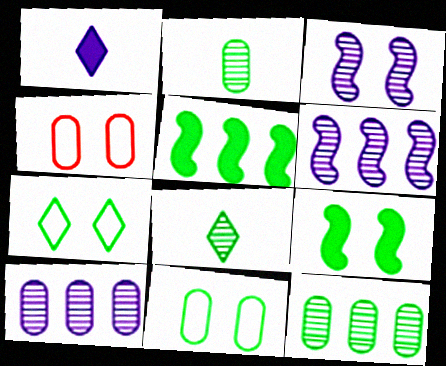[[2, 5, 7], 
[5, 8, 11]]